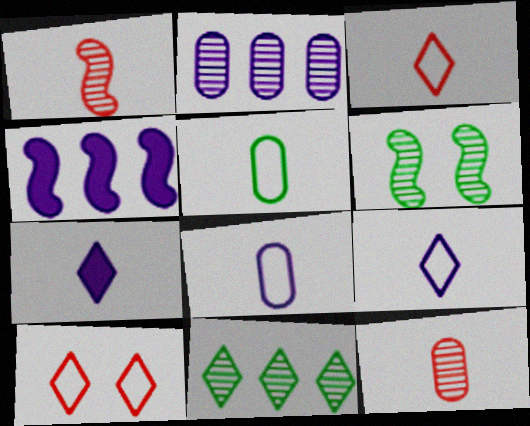[[1, 5, 7], 
[7, 10, 11]]